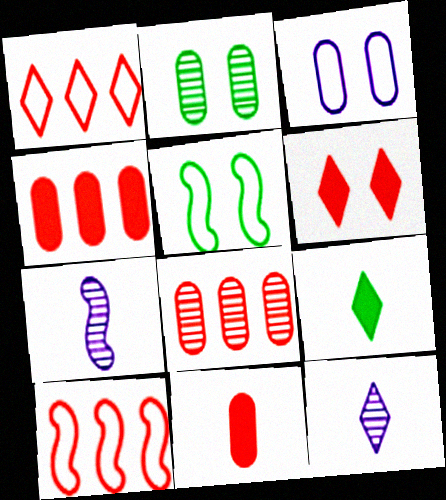[[4, 5, 12]]